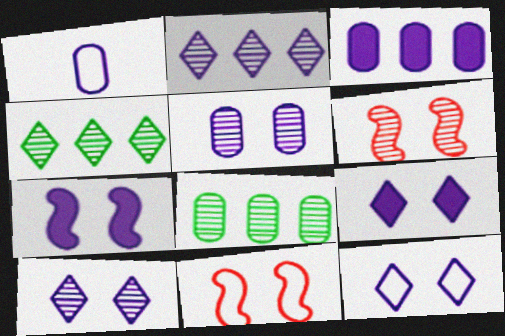[[1, 2, 7], 
[1, 3, 5], 
[5, 7, 12], 
[9, 10, 12]]